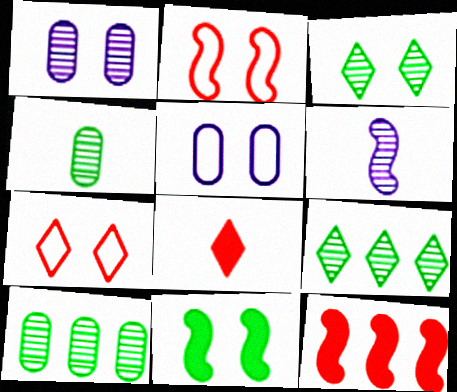[[1, 7, 11]]